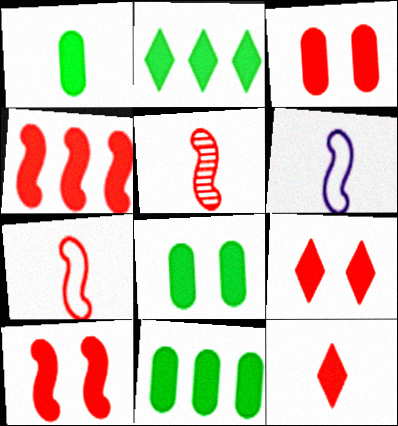[[1, 8, 11], 
[3, 4, 12], 
[3, 9, 10]]